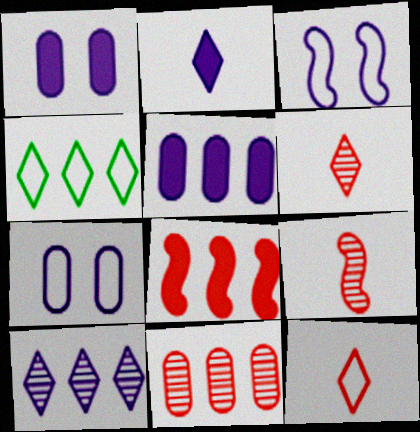[[1, 4, 9]]